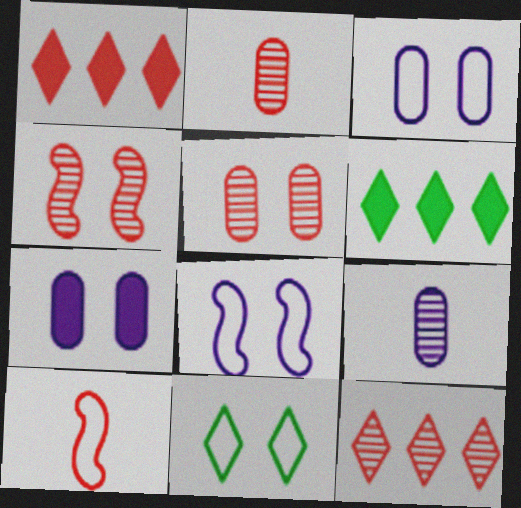[[1, 5, 10], 
[2, 4, 12], 
[2, 6, 8], 
[4, 7, 11]]